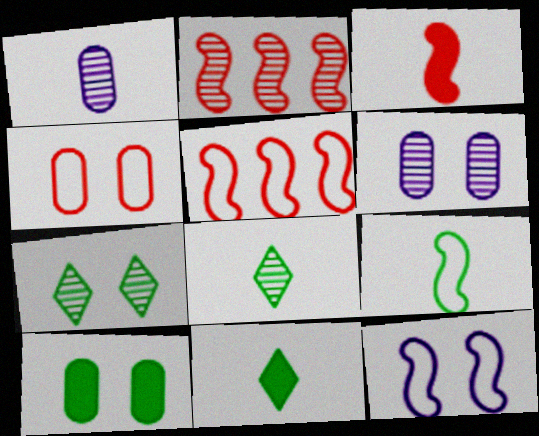[[1, 2, 7], 
[2, 6, 8], 
[4, 6, 10], 
[5, 6, 11], 
[5, 9, 12]]